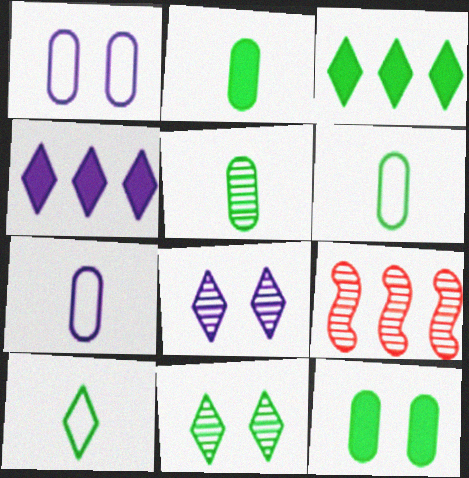[[2, 5, 6], 
[3, 10, 11], 
[5, 8, 9]]